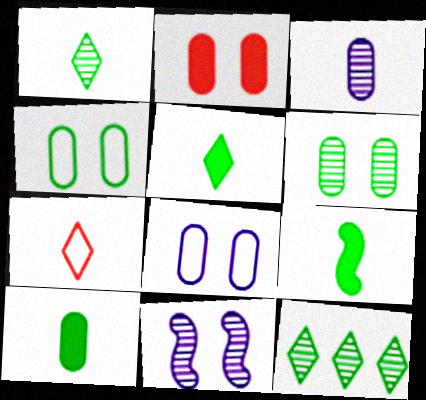[[2, 6, 8], 
[3, 7, 9], 
[4, 9, 12], 
[5, 9, 10]]